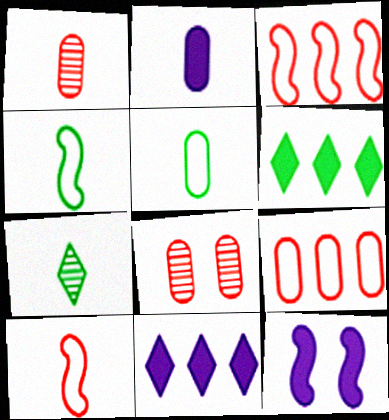[[1, 2, 5], 
[2, 7, 10], 
[2, 11, 12], 
[4, 8, 11], 
[7, 9, 12]]